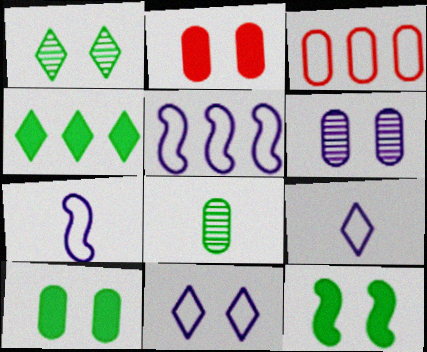[]